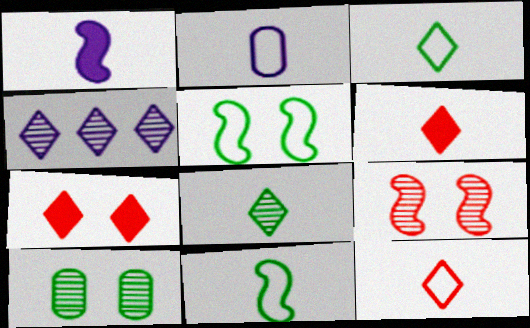[[2, 11, 12], 
[3, 4, 7]]